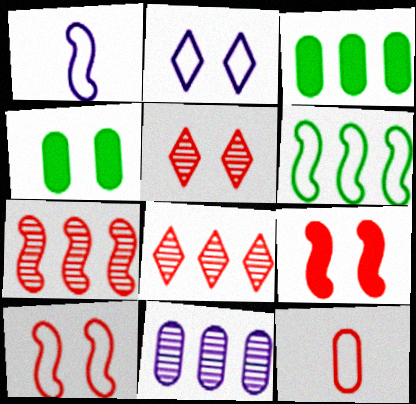[[1, 3, 5], 
[1, 4, 8], 
[1, 6, 10], 
[2, 6, 12], 
[4, 11, 12], 
[8, 9, 12]]